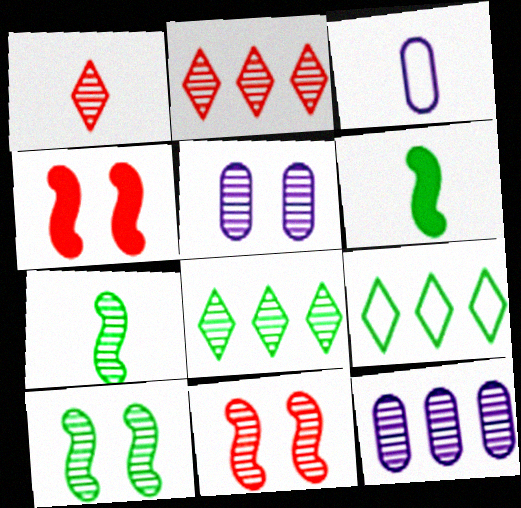[[1, 3, 6], 
[1, 10, 12], 
[2, 5, 7], 
[3, 4, 8]]